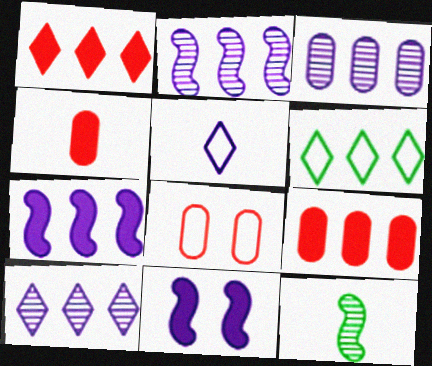[[1, 6, 10], 
[2, 3, 10], 
[2, 6, 9], 
[3, 5, 11], 
[4, 5, 12]]